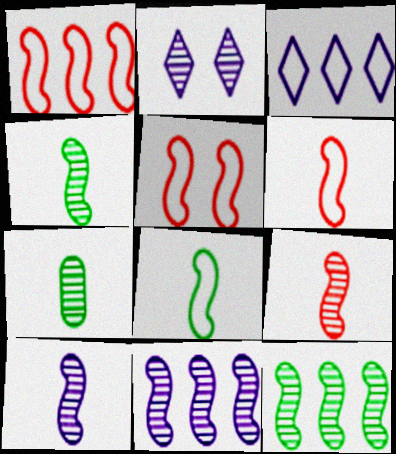[[1, 5, 6], 
[4, 9, 10]]